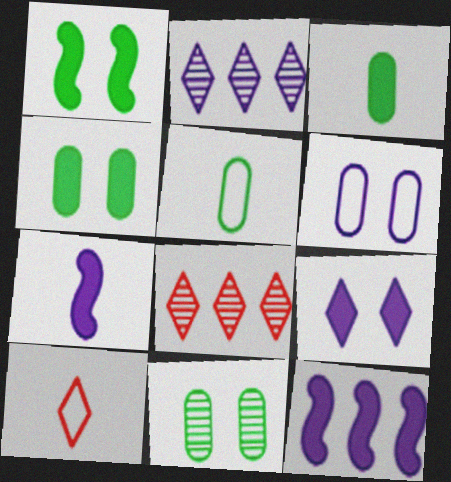[[2, 6, 7], 
[10, 11, 12]]